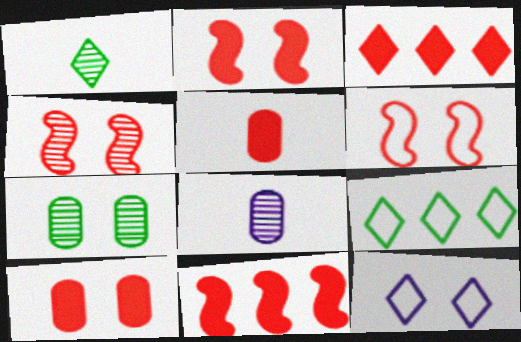[[1, 3, 12], 
[2, 3, 5], 
[2, 4, 6], 
[2, 7, 12], 
[2, 8, 9]]